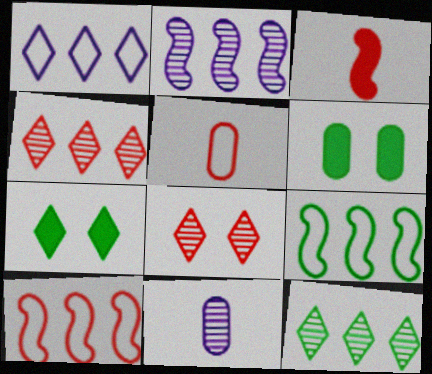[[2, 5, 7], 
[7, 10, 11]]